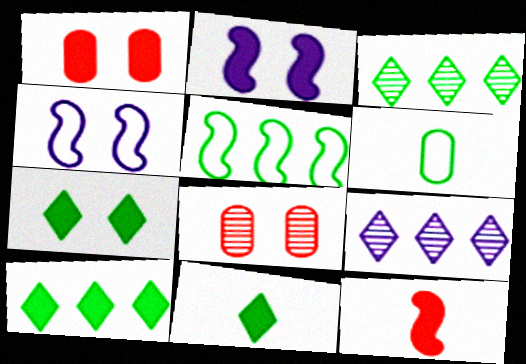[[1, 2, 7], 
[4, 7, 8], 
[7, 10, 11]]